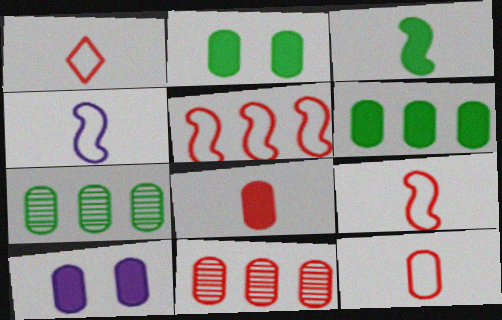[[1, 9, 12], 
[6, 8, 10], 
[7, 10, 12]]